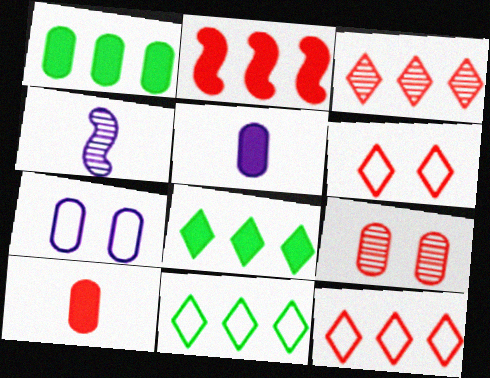[[1, 4, 6]]